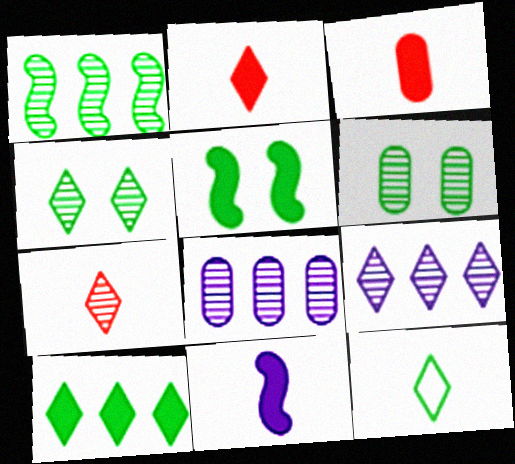[[4, 7, 9], 
[4, 10, 12]]